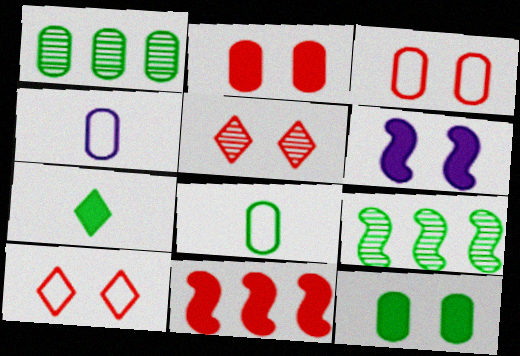[[1, 2, 4], 
[1, 8, 12]]